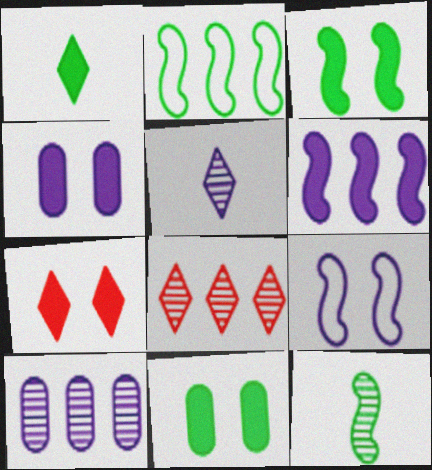[[2, 3, 12], 
[3, 4, 7]]